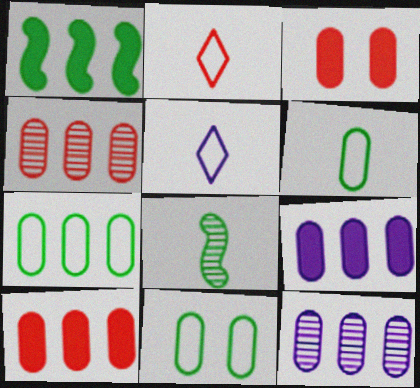[[3, 6, 12], 
[4, 7, 9], 
[6, 7, 11], 
[7, 10, 12]]